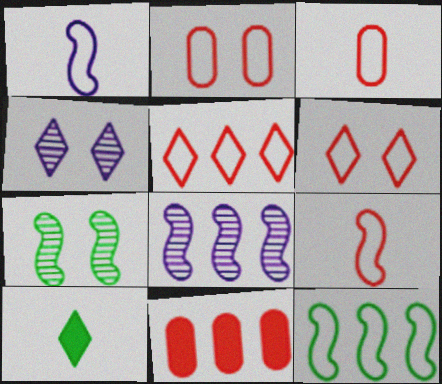[[2, 5, 9], 
[2, 8, 10], 
[4, 5, 10]]